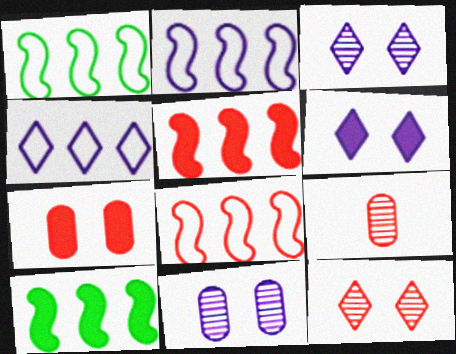[[1, 2, 8], 
[1, 6, 9]]